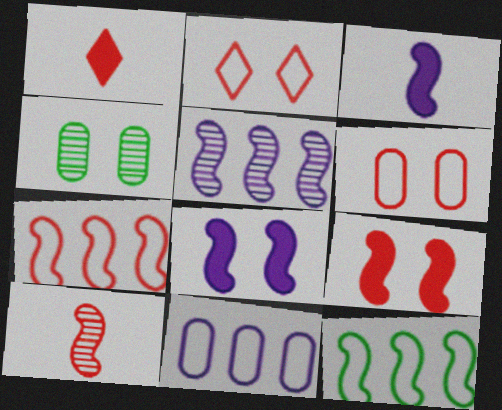[[2, 4, 8], 
[7, 9, 10], 
[8, 10, 12]]